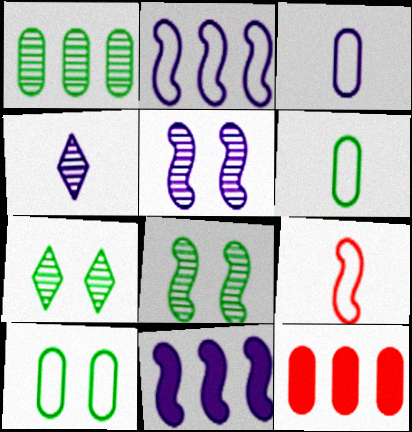[[8, 9, 11]]